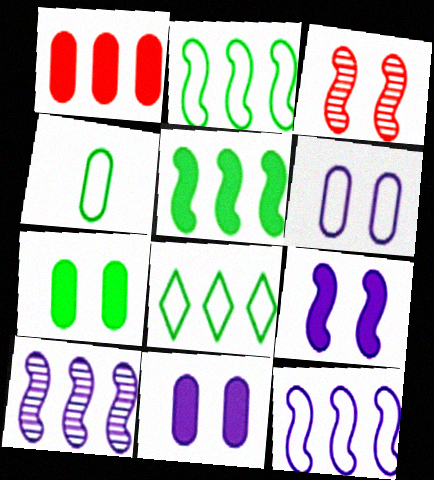[[1, 8, 10]]